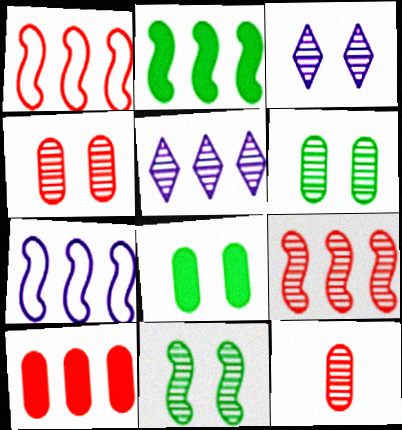[[2, 7, 9], 
[3, 4, 11], 
[5, 11, 12]]